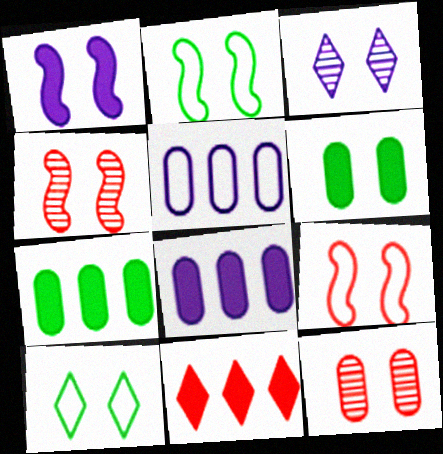[[1, 2, 4], 
[1, 10, 12], 
[3, 6, 9]]